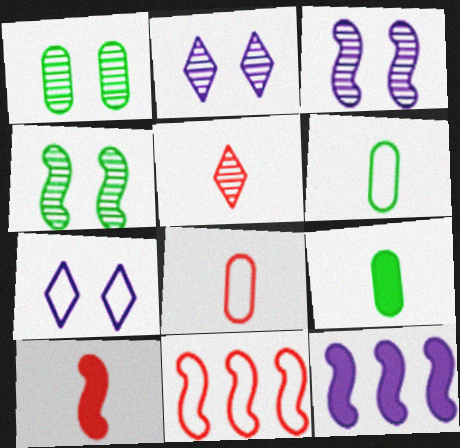[[2, 9, 11], 
[5, 8, 10], 
[6, 7, 11]]